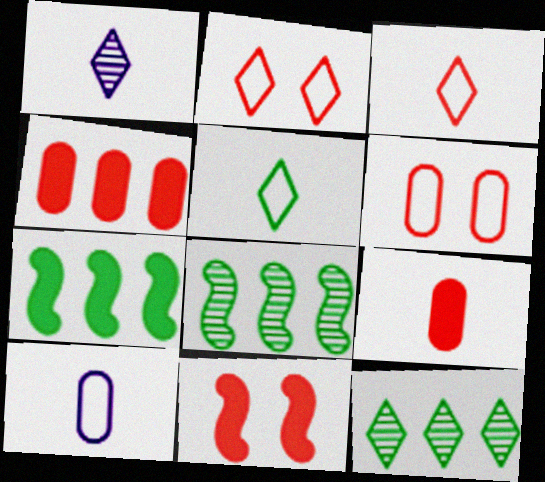[[1, 6, 7], 
[10, 11, 12]]